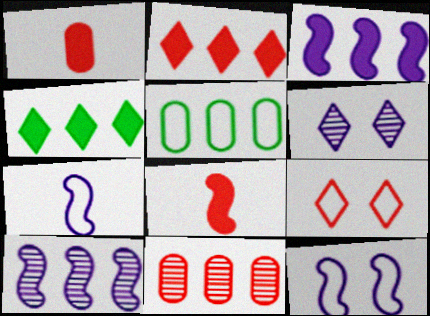[[2, 5, 10], 
[5, 6, 8], 
[5, 7, 9], 
[8, 9, 11]]